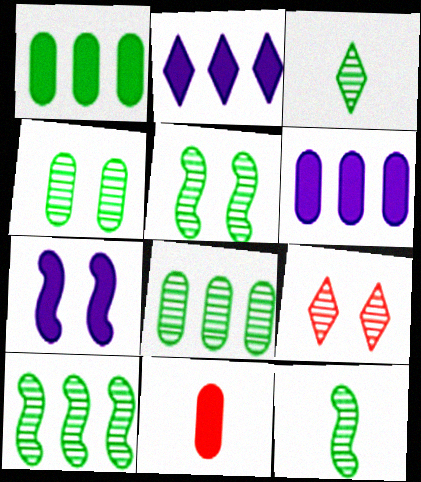[[3, 4, 10], 
[3, 5, 8], 
[5, 10, 12]]